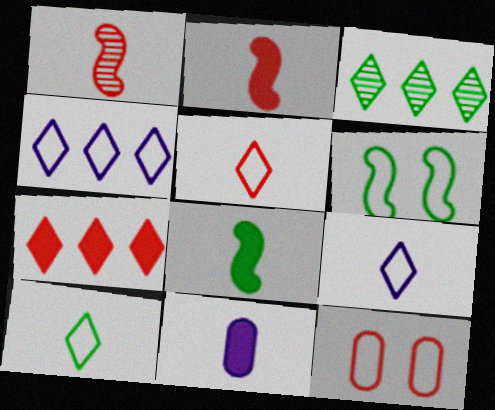[[1, 7, 12], 
[1, 10, 11], 
[3, 4, 7], 
[5, 9, 10]]